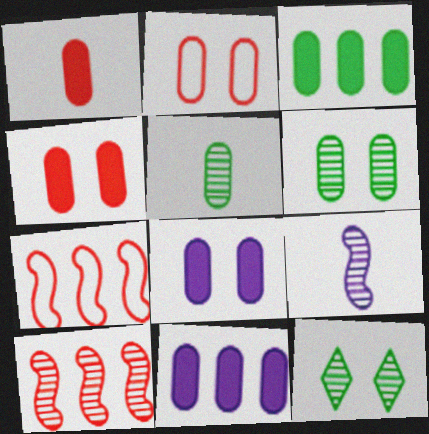[[1, 3, 8], 
[2, 5, 11], 
[2, 6, 8]]